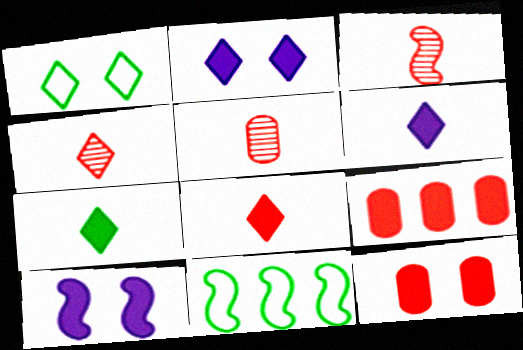[[2, 5, 11], 
[3, 4, 5], 
[3, 10, 11], 
[6, 7, 8], 
[7, 9, 10]]